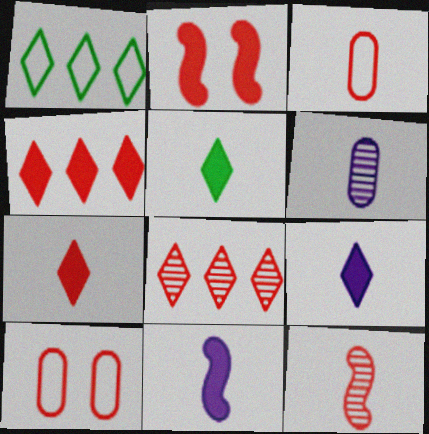[[1, 2, 6], 
[2, 3, 8], 
[3, 7, 12], 
[4, 10, 12], 
[5, 7, 9]]